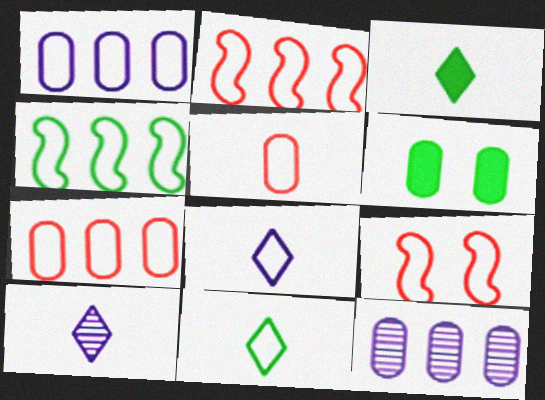[[1, 9, 11], 
[2, 6, 10], 
[3, 9, 12], 
[5, 6, 12]]